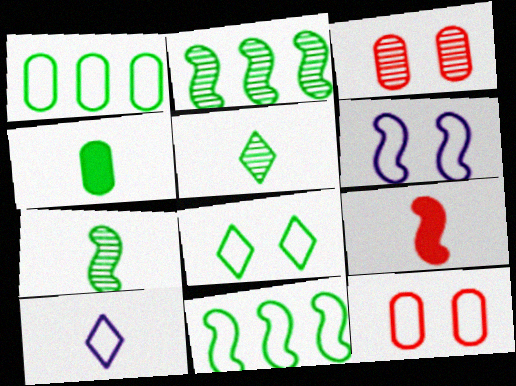[[2, 4, 8], 
[2, 6, 9], 
[6, 8, 12], 
[10, 11, 12]]